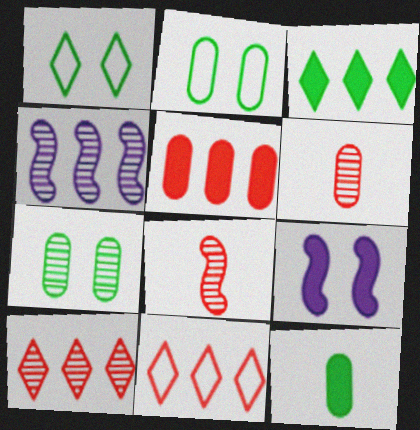[]